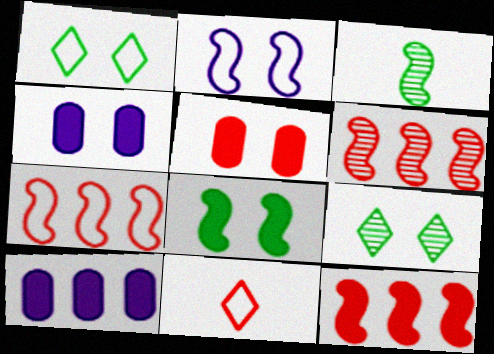[[2, 3, 12], 
[2, 5, 9], 
[5, 6, 11], 
[6, 7, 12]]